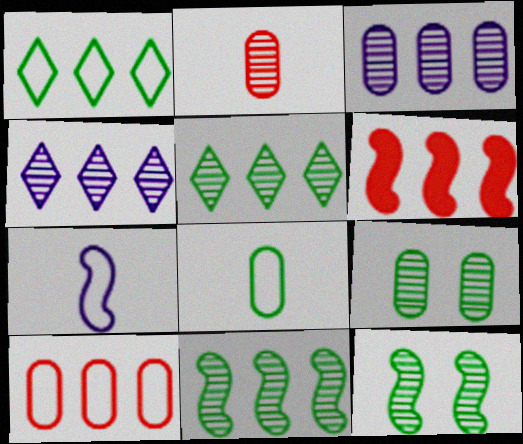[[1, 3, 6], 
[2, 3, 9], 
[2, 4, 12], 
[6, 7, 12]]